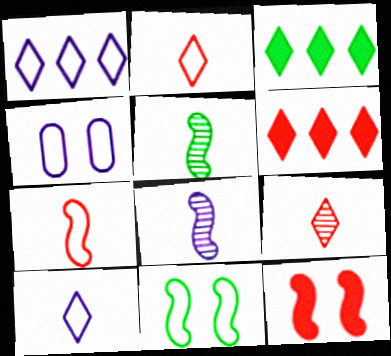[[4, 5, 6]]